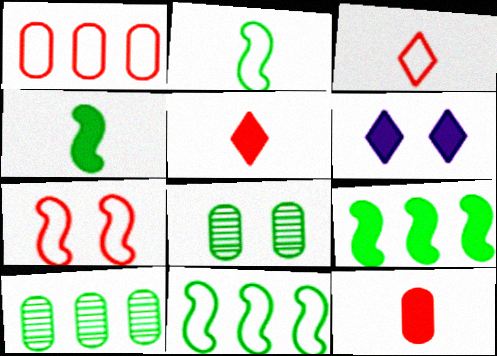[[1, 3, 7], 
[6, 7, 8], 
[6, 9, 12]]